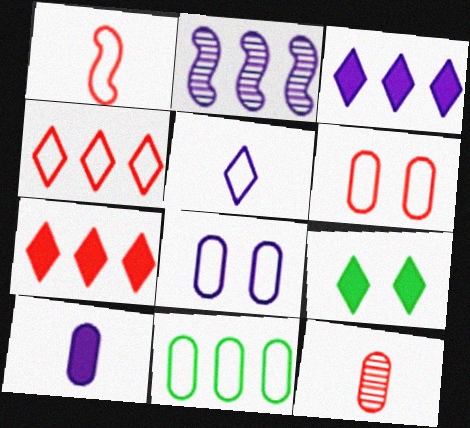[[1, 4, 6], 
[2, 7, 11]]